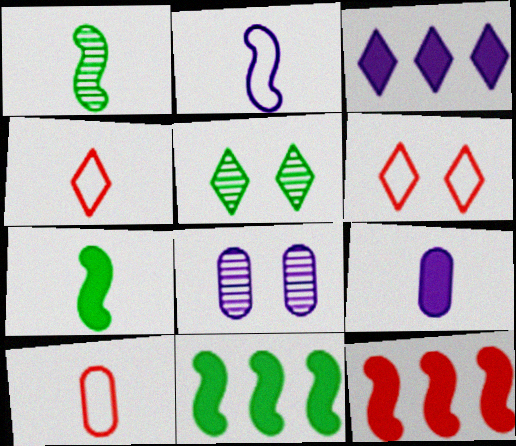[[1, 4, 9], 
[2, 3, 8], 
[3, 4, 5], 
[4, 8, 11]]